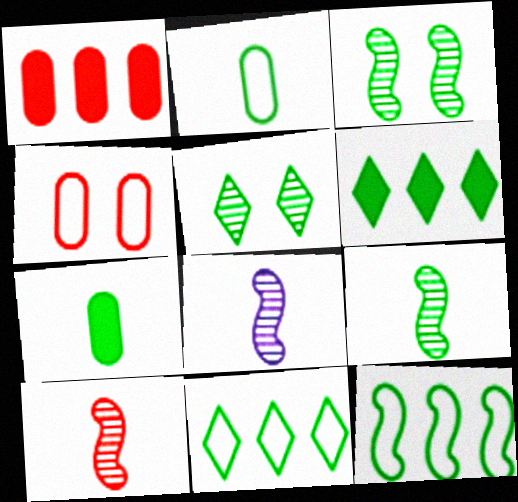[[2, 3, 6], 
[3, 7, 11], 
[4, 6, 8], 
[5, 7, 12], 
[8, 9, 10]]